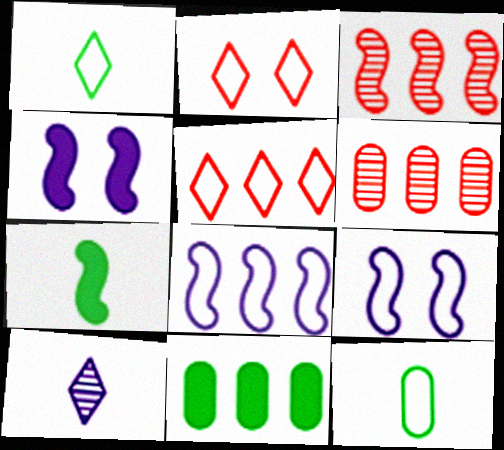[[1, 4, 6], 
[2, 8, 12], 
[3, 7, 9], 
[5, 9, 12]]